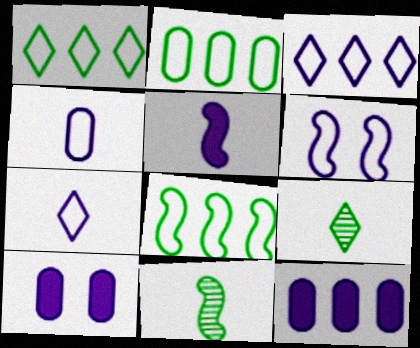[[1, 2, 8], 
[3, 4, 6]]